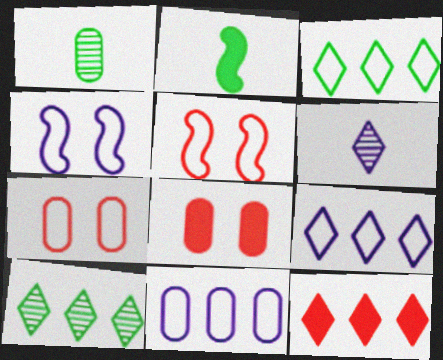[[1, 4, 12], 
[1, 8, 11], 
[9, 10, 12]]